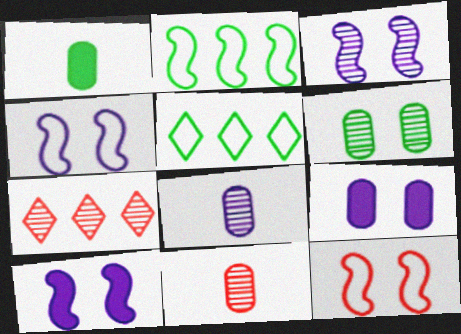[[1, 4, 7], 
[3, 4, 10], 
[5, 10, 11]]